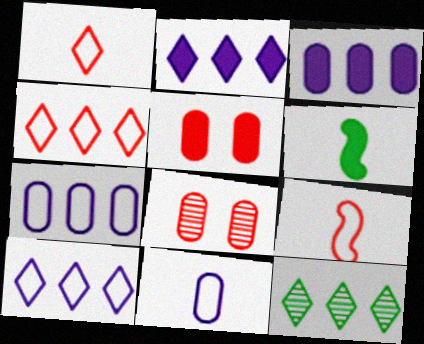[[2, 4, 12], 
[2, 5, 6], 
[6, 8, 10]]